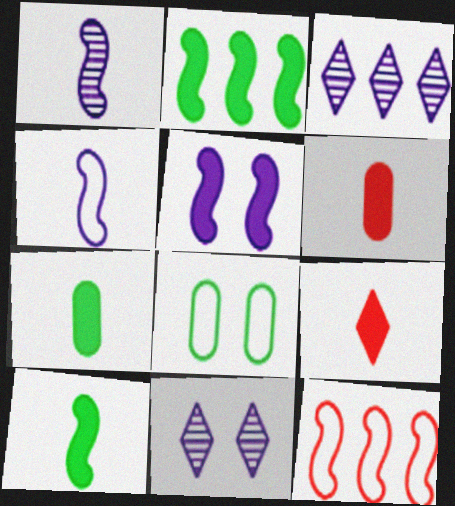[[7, 11, 12]]